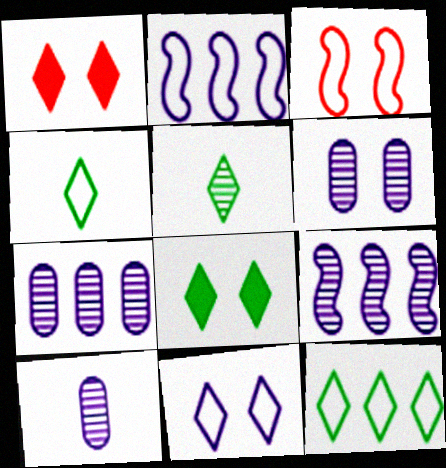[[3, 6, 8], 
[5, 8, 12], 
[6, 7, 10]]